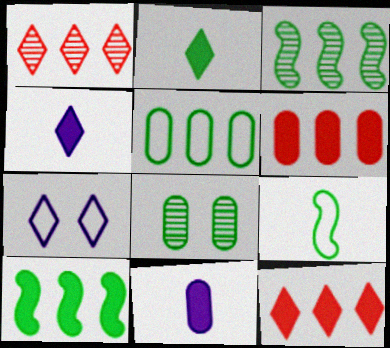[[1, 2, 7]]